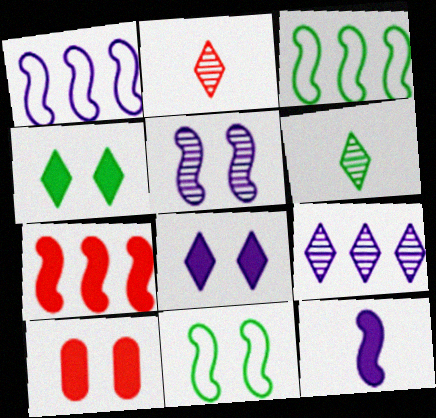[[1, 5, 12], 
[1, 6, 10]]